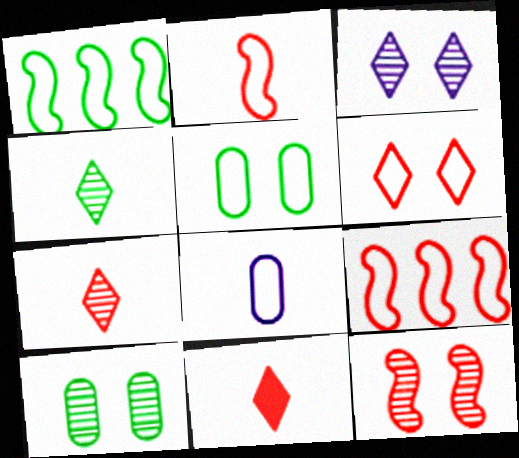[[1, 6, 8], 
[3, 10, 12]]